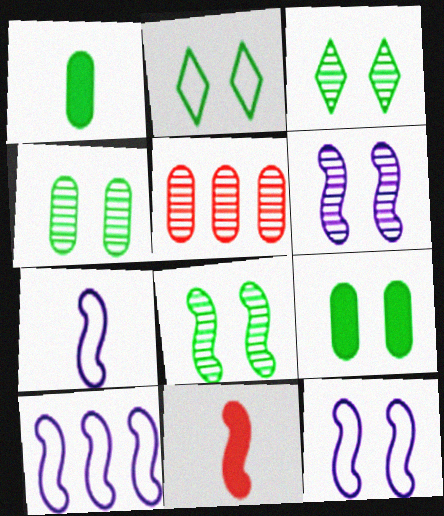[[2, 8, 9], 
[3, 4, 8], 
[7, 10, 12], 
[8, 10, 11]]